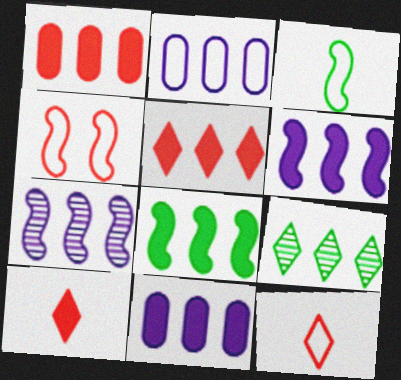[[5, 8, 11]]